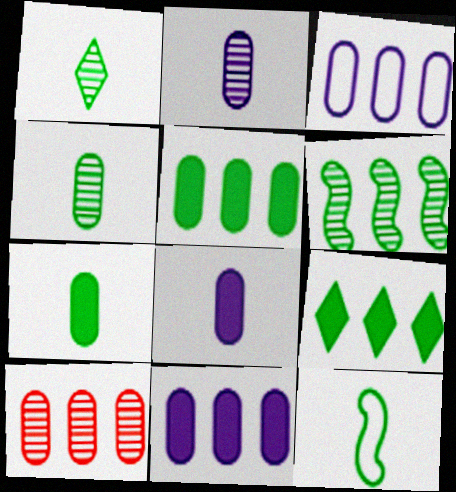[[1, 7, 12], 
[3, 5, 10]]